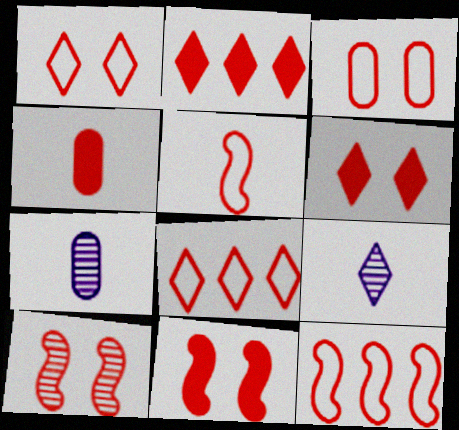[[2, 4, 11], 
[3, 5, 8], 
[3, 6, 10], 
[4, 8, 10]]